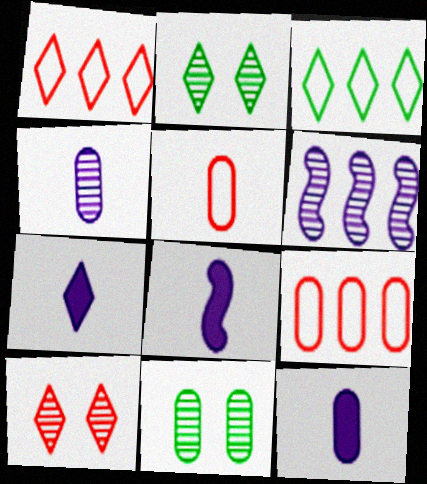[[1, 2, 7], 
[1, 8, 11], 
[2, 8, 9], 
[3, 7, 10], 
[7, 8, 12], 
[9, 11, 12]]